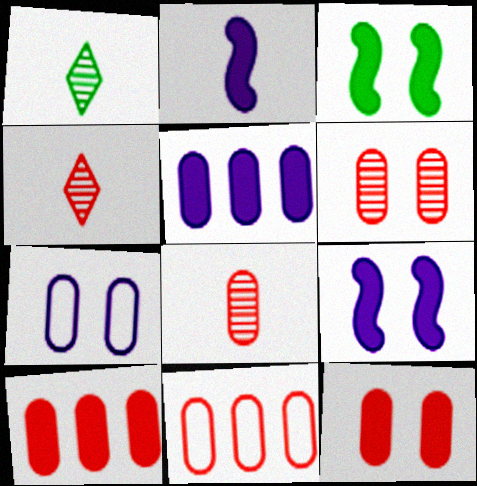[[1, 9, 11], 
[8, 11, 12]]